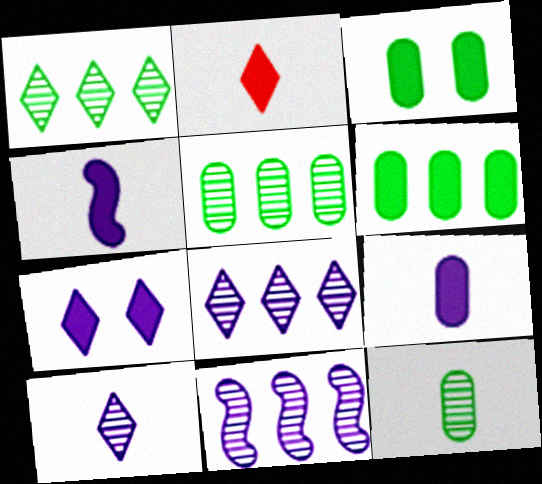[]